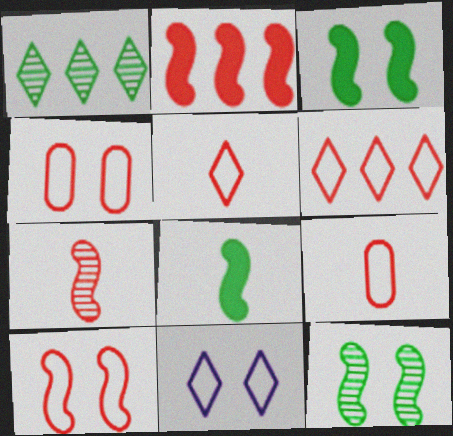[[2, 7, 10], 
[6, 9, 10]]